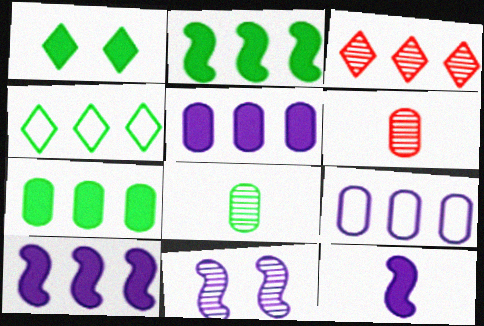[[2, 3, 9], 
[3, 8, 11]]